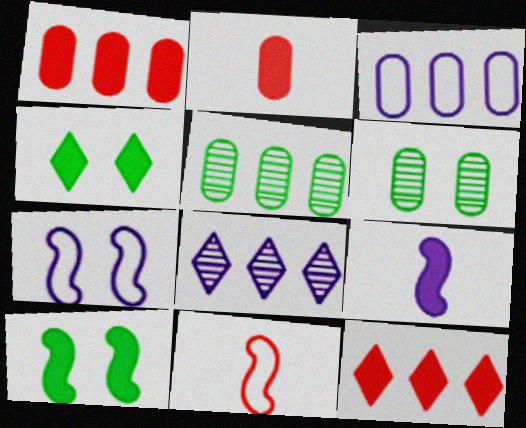[[1, 3, 5], 
[1, 4, 9], 
[2, 3, 6]]